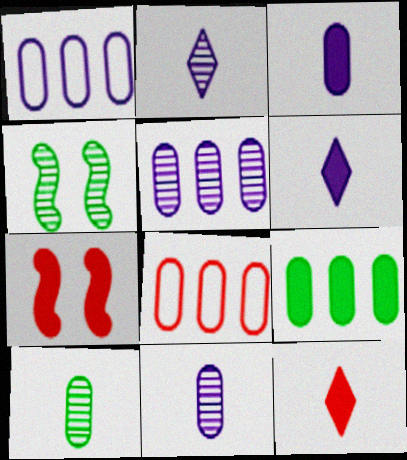[[1, 4, 12], 
[4, 6, 8], 
[5, 8, 9], 
[6, 7, 9]]